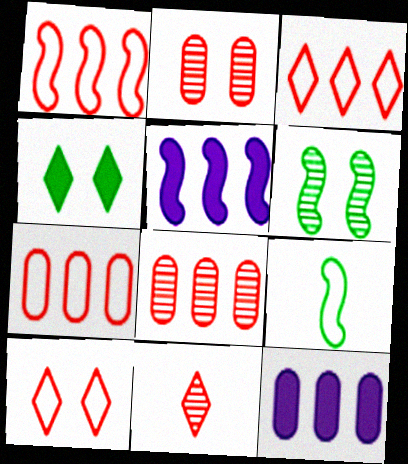[[1, 3, 7]]